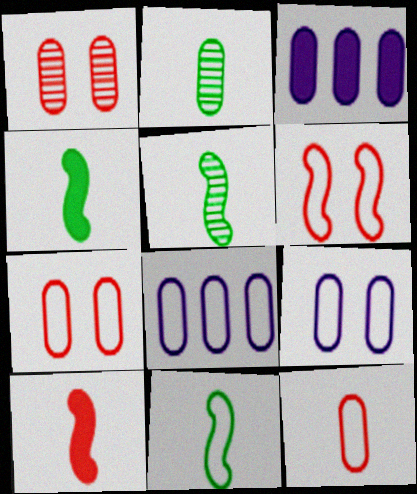[[2, 3, 7], 
[4, 5, 11]]